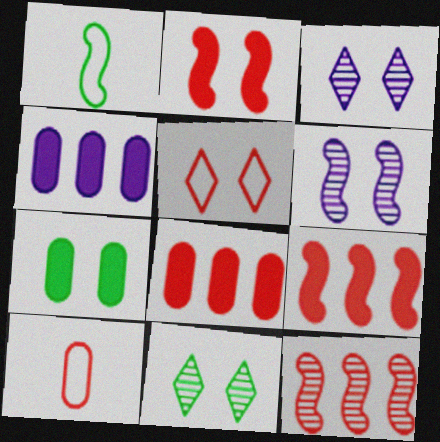[[1, 3, 8], 
[1, 6, 9], 
[5, 6, 7]]